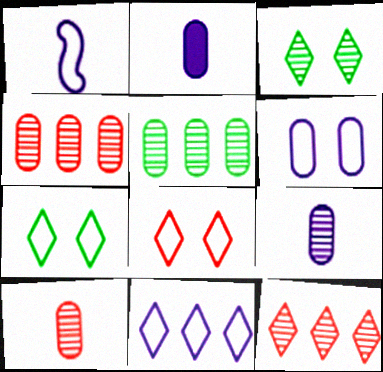[[1, 6, 11]]